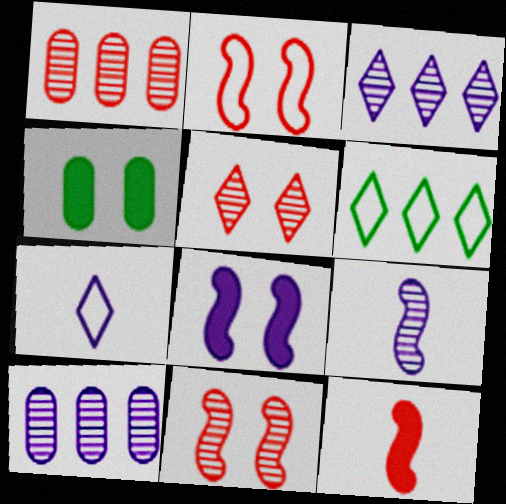[[7, 8, 10]]